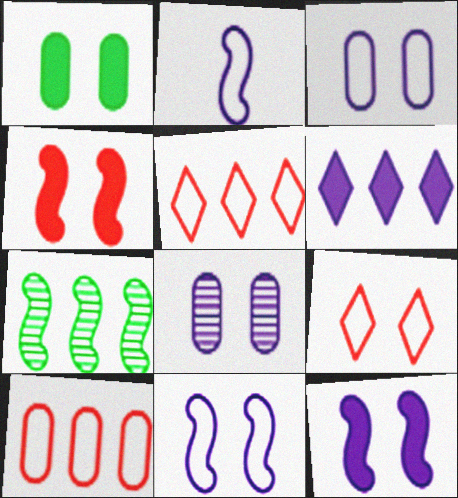[[2, 4, 7], 
[2, 6, 8], 
[6, 7, 10]]